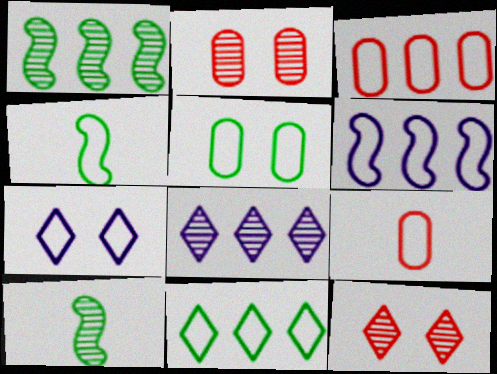[[2, 8, 10], 
[3, 4, 7], 
[3, 6, 11], 
[4, 5, 11]]